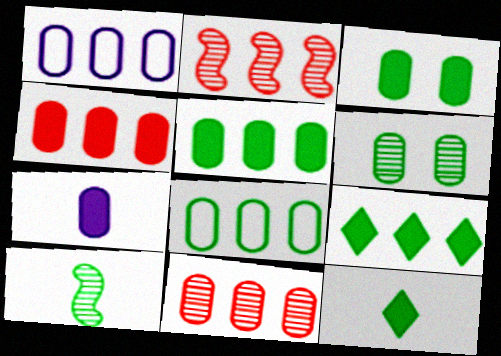[[1, 2, 9], 
[1, 5, 11], 
[3, 4, 7]]